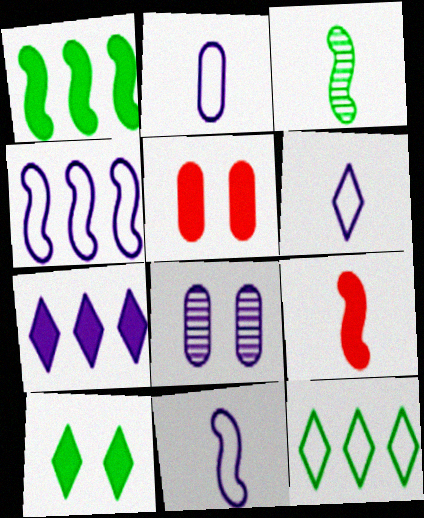[[2, 6, 11], 
[3, 9, 11], 
[7, 8, 11], 
[8, 9, 12]]